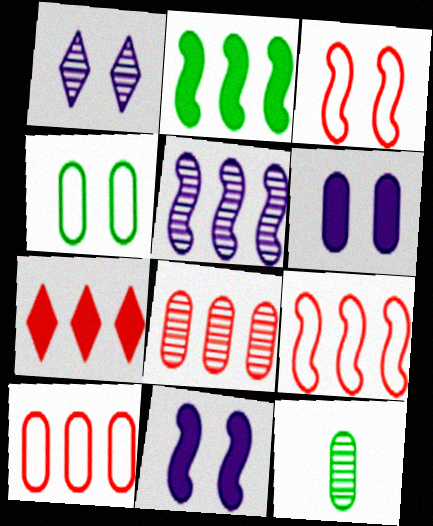[[2, 5, 9], 
[6, 10, 12], 
[7, 8, 9]]